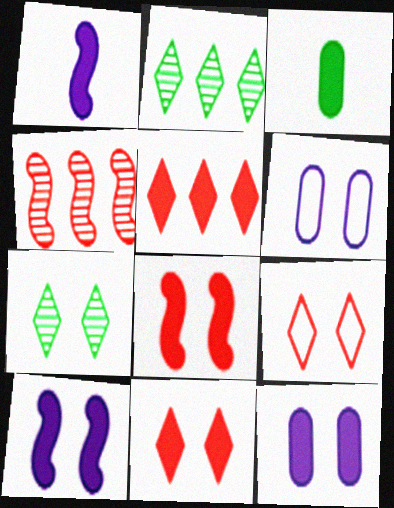[[3, 5, 10], 
[6, 7, 8]]